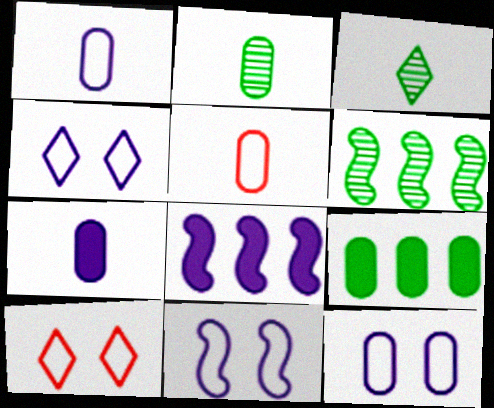[[2, 5, 7], 
[2, 8, 10], 
[4, 11, 12], 
[6, 7, 10]]